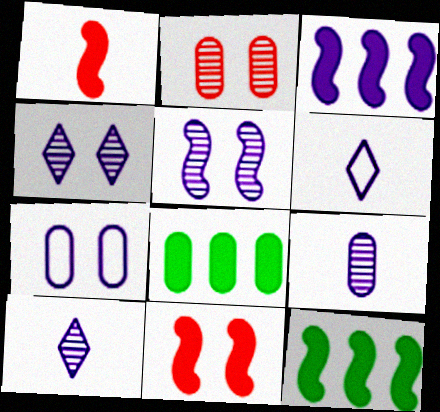[[2, 6, 12], 
[3, 7, 10]]